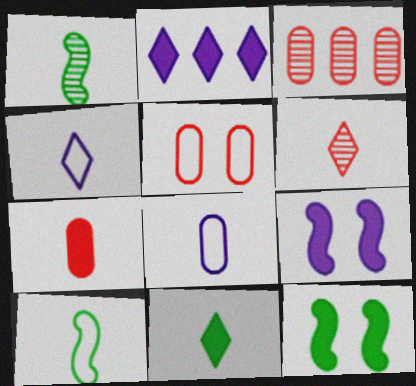[[1, 2, 5], 
[1, 4, 7], 
[2, 7, 12], 
[3, 4, 12], 
[3, 5, 7], 
[4, 6, 11]]